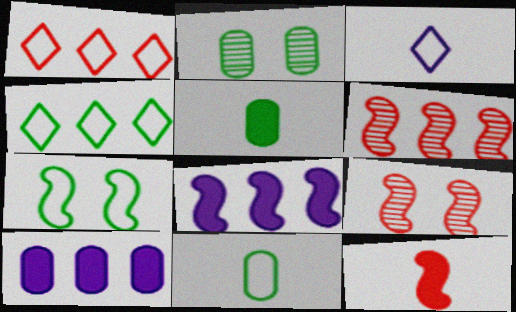[[4, 6, 10], 
[4, 7, 11]]